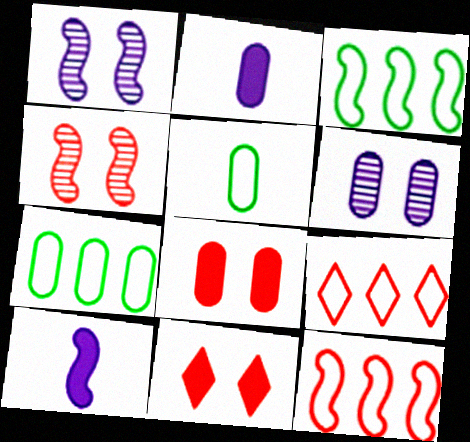[[3, 4, 10]]